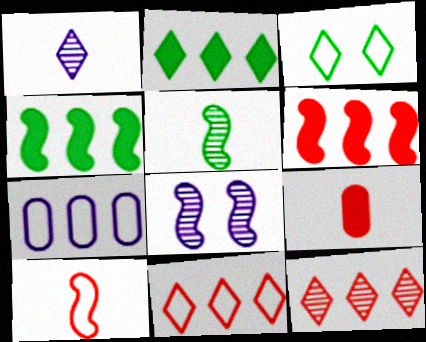[[3, 7, 10], 
[4, 7, 12], 
[4, 8, 10]]